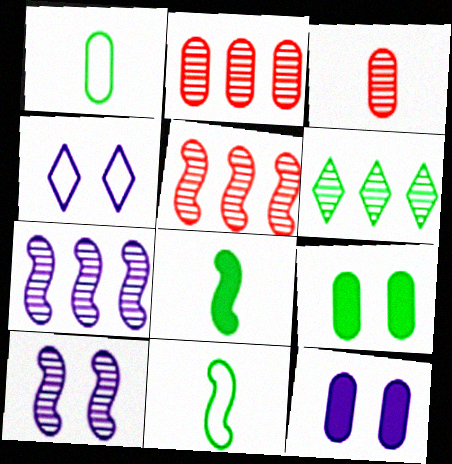[[1, 2, 12], 
[2, 4, 8], 
[2, 6, 7], 
[3, 6, 10], 
[4, 10, 12], 
[6, 9, 11]]